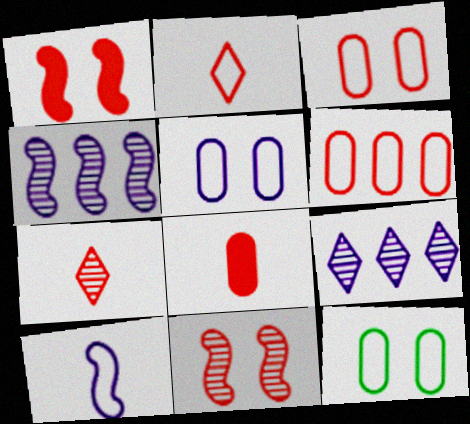[[1, 6, 7], 
[3, 5, 12]]